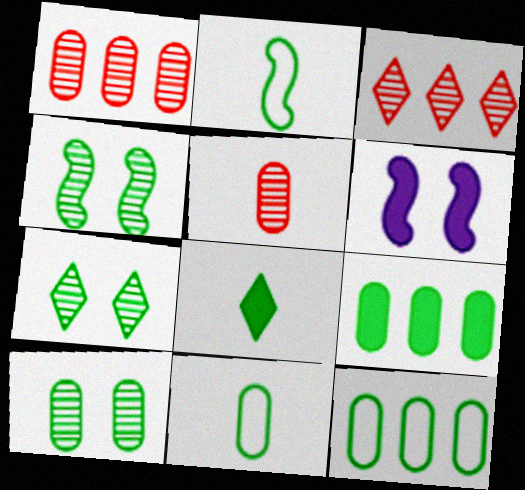[[2, 7, 9], 
[3, 6, 11], 
[4, 7, 10], 
[4, 8, 12], 
[9, 10, 11]]